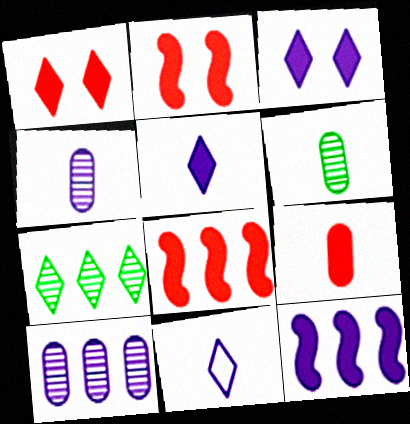[[1, 7, 11], 
[1, 8, 9]]